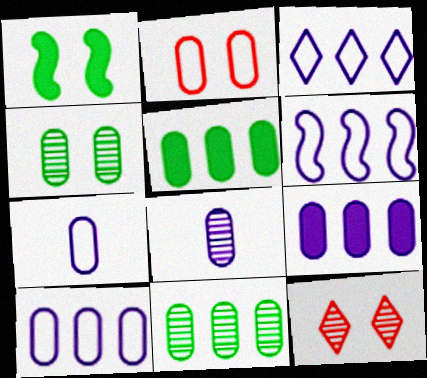[[2, 5, 8], 
[3, 6, 10]]